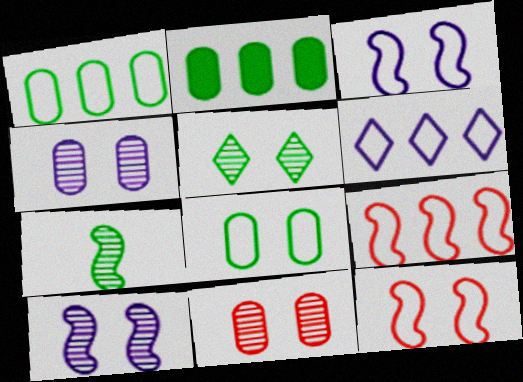[[1, 6, 9], 
[5, 10, 11]]